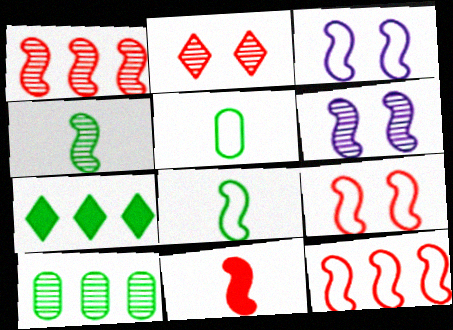[[1, 4, 6], 
[1, 9, 11], 
[3, 8, 12]]